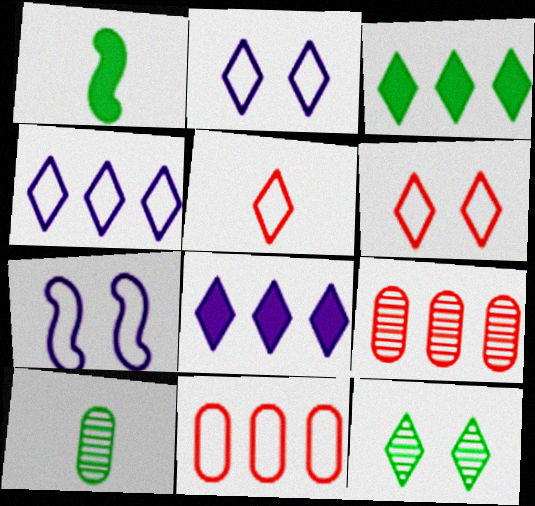[[1, 2, 9], 
[5, 8, 12]]